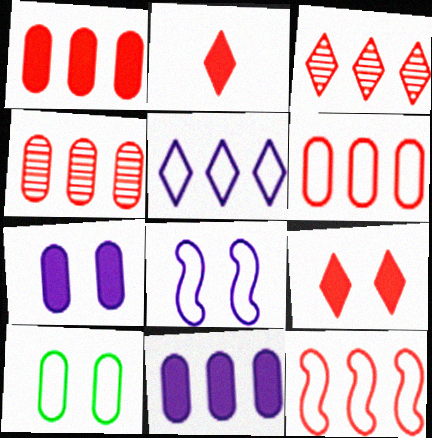[[1, 3, 12], 
[1, 4, 6]]